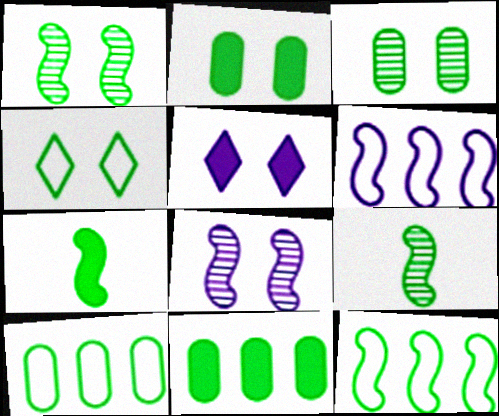[[1, 2, 4], 
[1, 7, 12], 
[4, 9, 11]]